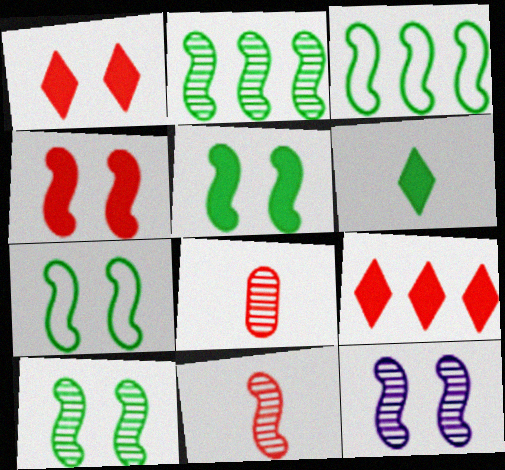[[2, 11, 12], 
[4, 7, 12], 
[5, 7, 10]]